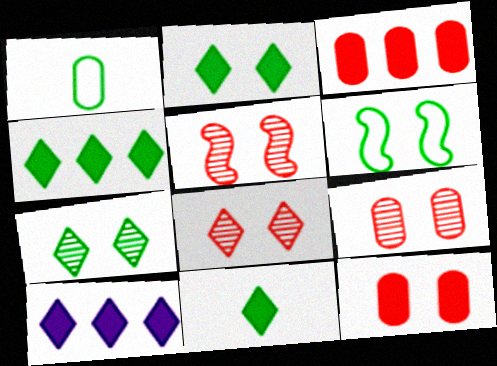[[1, 5, 10], 
[2, 4, 11], 
[5, 8, 9]]